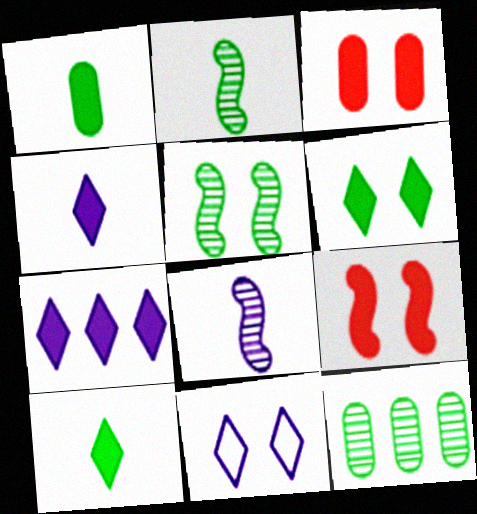[[1, 7, 9], 
[3, 5, 11]]